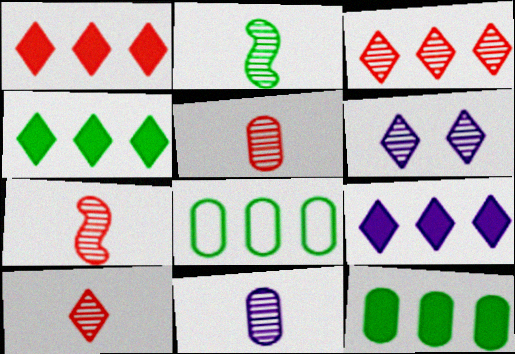[[1, 4, 9], 
[2, 10, 11], 
[5, 7, 10]]